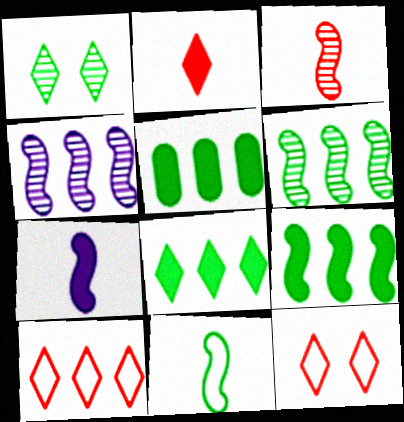[[1, 5, 11], 
[3, 7, 11], 
[4, 5, 10], 
[5, 8, 9]]